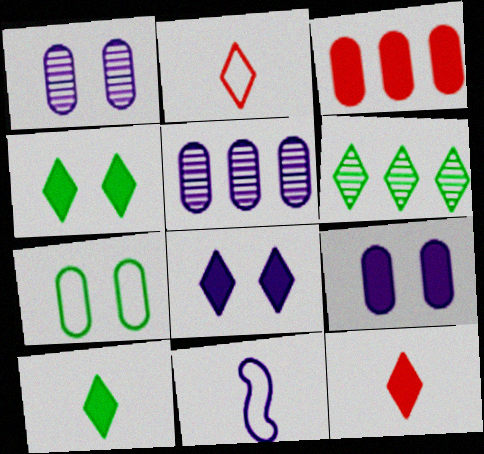[[2, 6, 8], 
[5, 8, 11]]